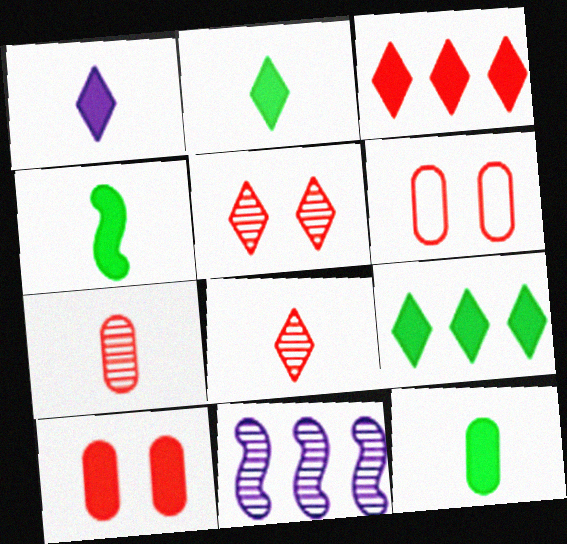[[2, 4, 12], 
[2, 6, 11]]